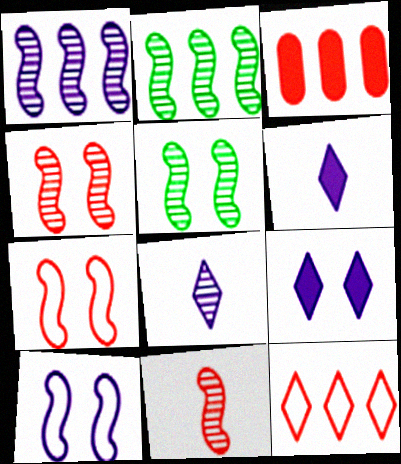[[1, 5, 11]]